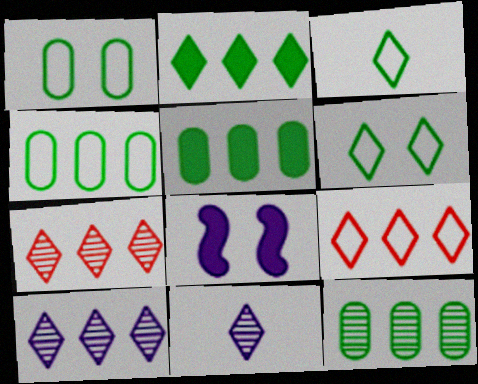[[2, 9, 10], 
[4, 5, 12]]